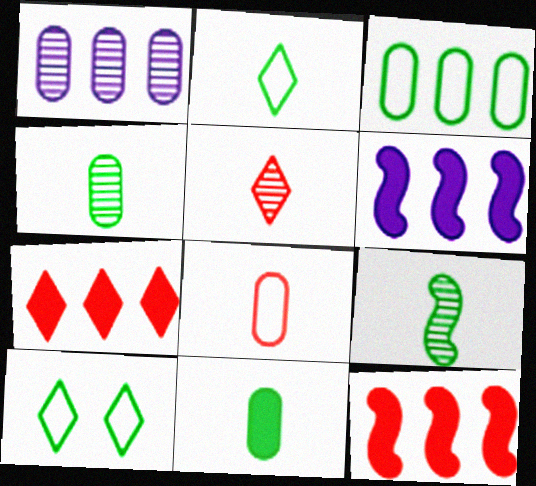[[2, 9, 11]]